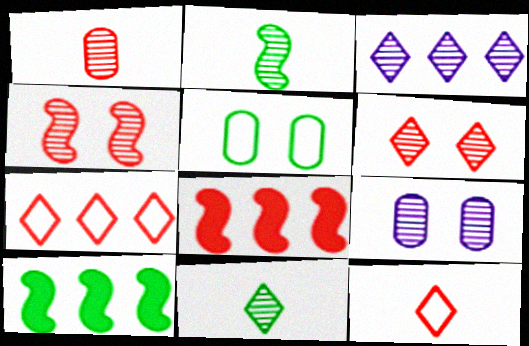[[3, 6, 11], 
[5, 10, 11], 
[9, 10, 12]]